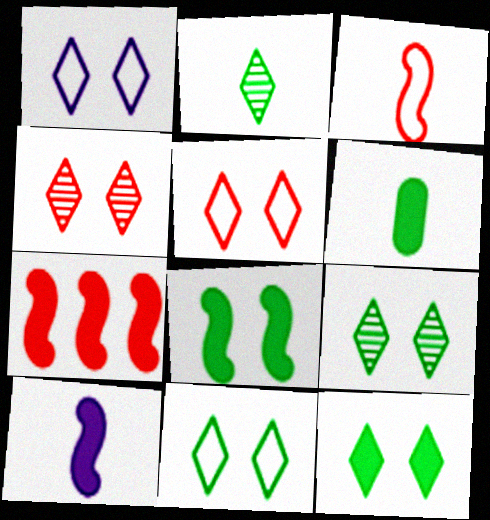[[1, 4, 12], 
[1, 5, 11], 
[7, 8, 10], 
[9, 11, 12]]